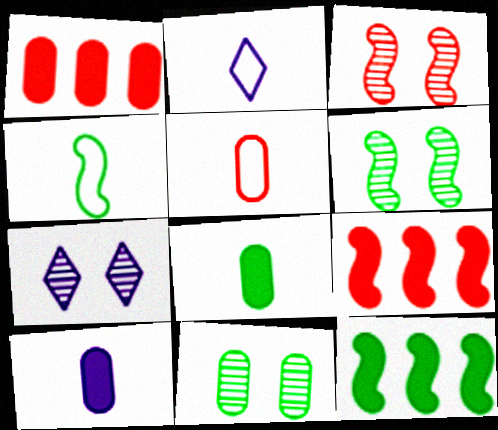[[1, 2, 6], 
[1, 4, 7], 
[2, 4, 5], 
[2, 9, 11], 
[3, 7, 11], 
[4, 6, 12], 
[5, 7, 12]]